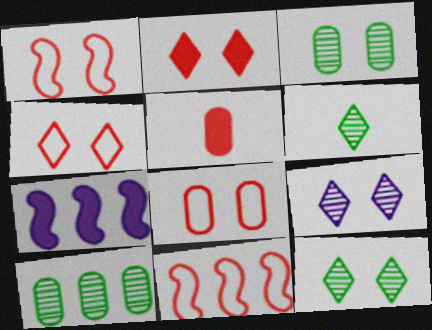[[1, 4, 8], 
[6, 7, 8]]